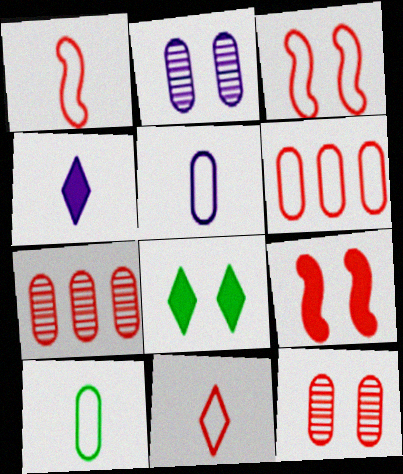[[2, 3, 8], 
[3, 6, 11], 
[7, 9, 11]]